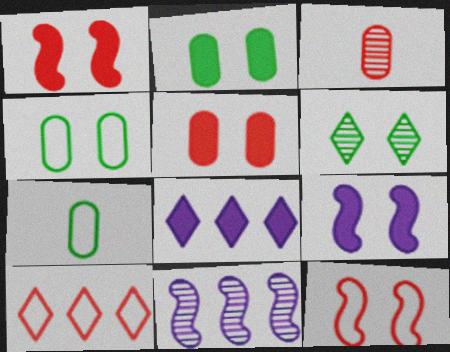[[1, 3, 10], 
[3, 6, 11]]